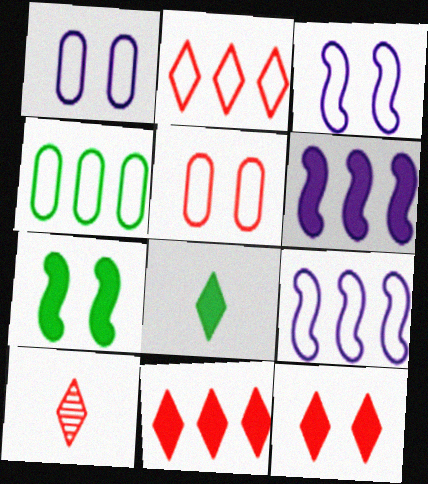[[2, 4, 9], 
[2, 10, 12]]